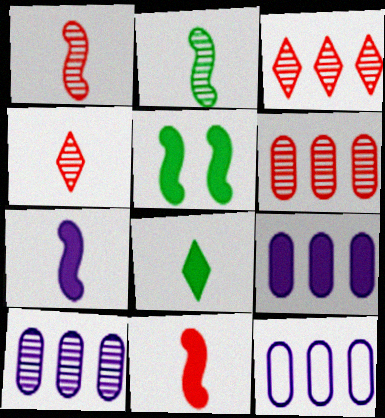[[4, 5, 12], 
[9, 10, 12]]